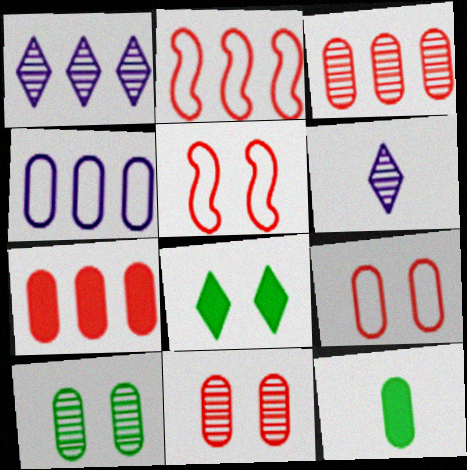[[1, 5, 12], 
[4, 11, 12]]